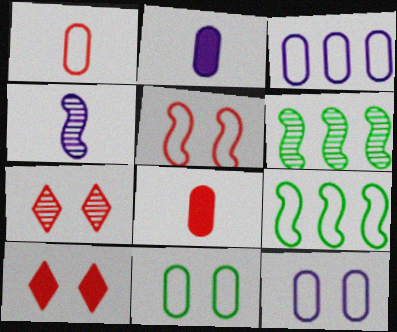[[1, 3, 11], 
[2, 7, 9]]